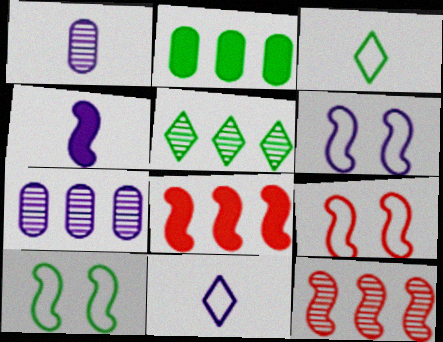[[1, 4, 11], 
[4, 10, 12], 
[5, 7, 12], 
[6, 9, 10]]